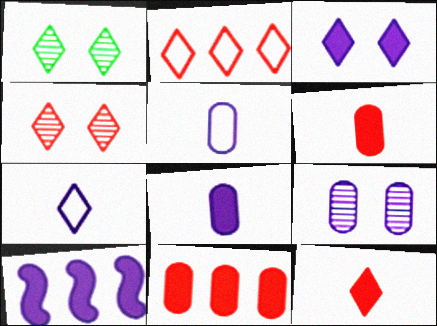[[2, 4, 12], 
[3, 8, 10], 
[7, 9, 10]]